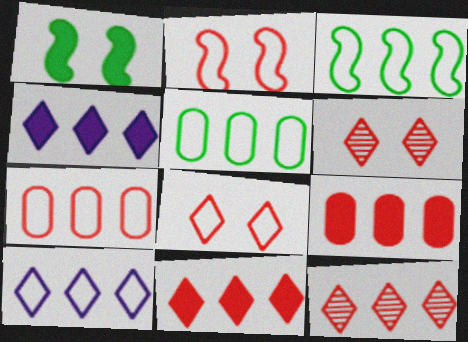[[3, 7, 10]]